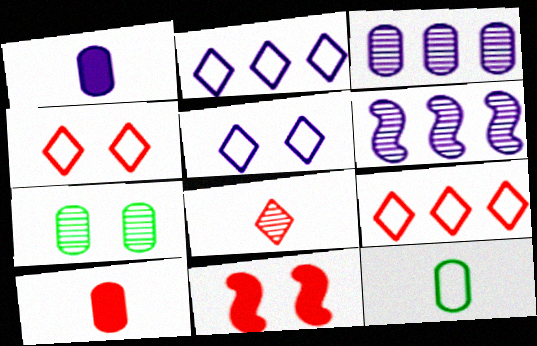[[1, 5, 6], 
[5, 7, 11], 
[6, 7, 8]]